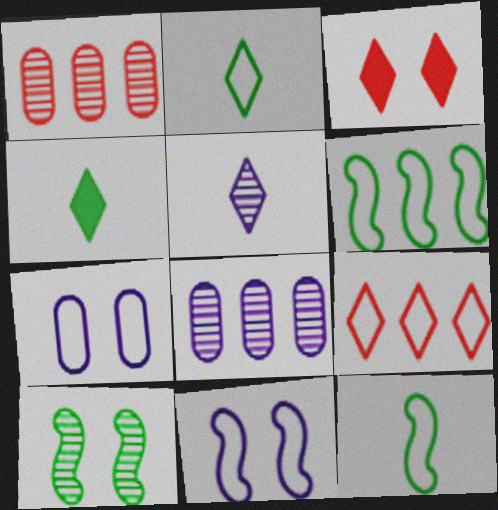[[1, 4, 11], 
[1, 5, 10], 
[3, 7, 10], 
[3, 8, 12], 
[7, 9, 12]]